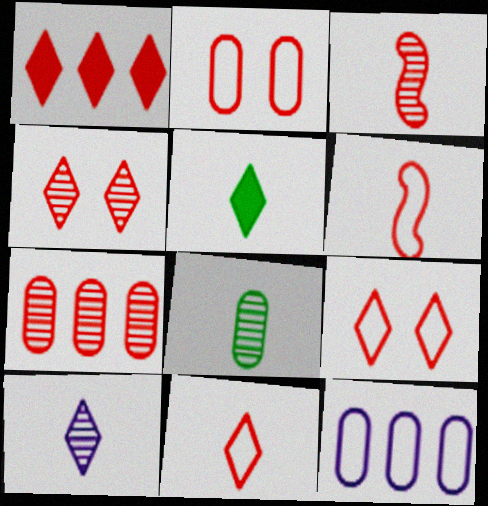[[1, 2, 3], 
[1, 4, 11], 
[3, 4, 7], 
[3, 8, 10], 
[5, 10, 11]]